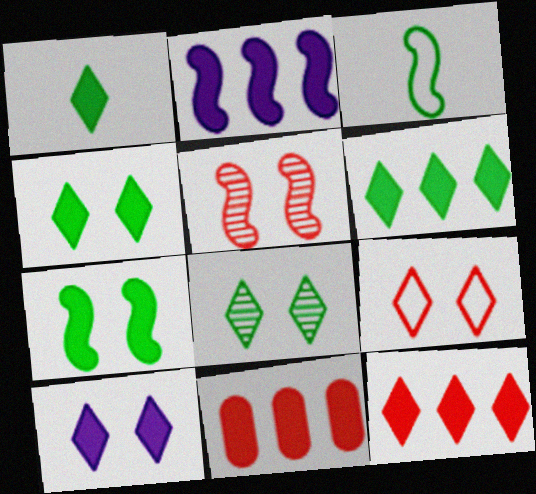[[1, 4, 6], 
[1, 10, 12], 
[2, 3, 5], 
[2, 6, 11], 
[8, 9, 10]]